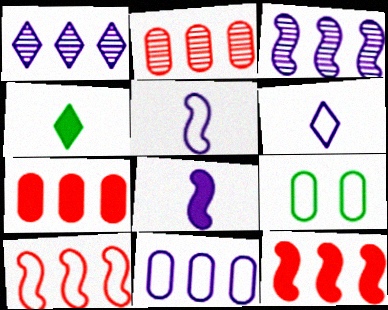[[6, 9, 10]]